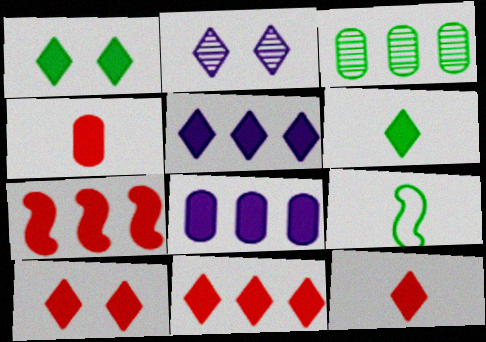[[1, 3, 9], 
[1, 5, 12], 
[4, 7, 10], 
[5, 6, 10], 
[10, 11, 12]]